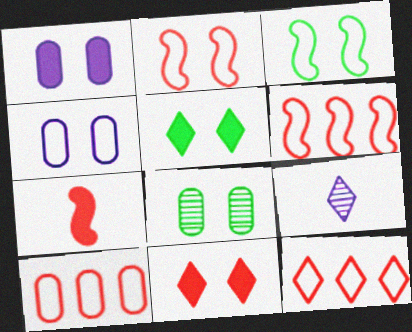[[3, 5, 8], 
[5, 9, 12], 
[6, 10, 12]]